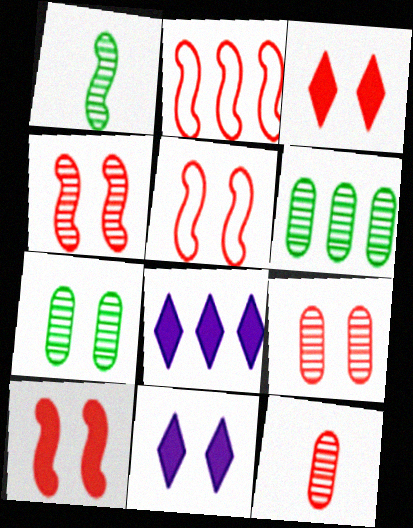[[2, 3, 12], 
[2, 6, 8], 
[3, 5, 9], 
[4, 5, 10], 
[5, 7, 11]]